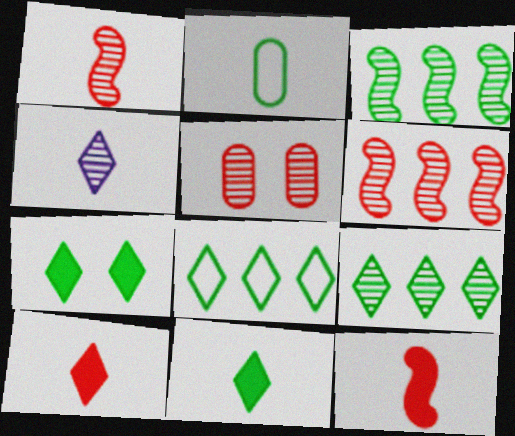[[2, 3, 7], 
[2, 4, 12], 
[3, 4, 5]]